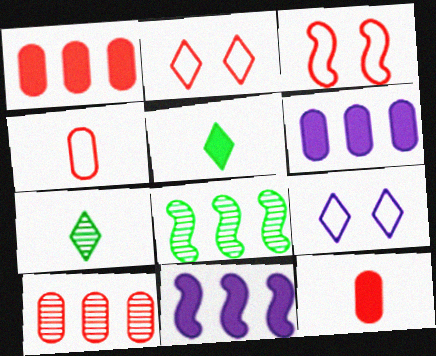[[3, 6, 7], 
[8, 9, 12]]